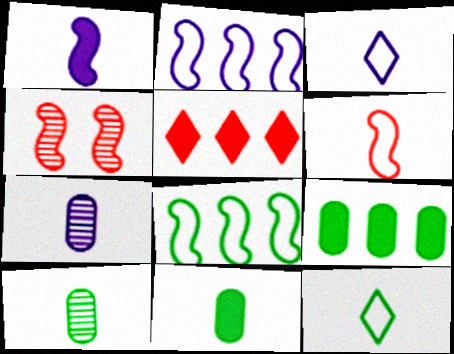[[1, 3, 7], 
[1, 4, 8], 
[3, 4, 9]]